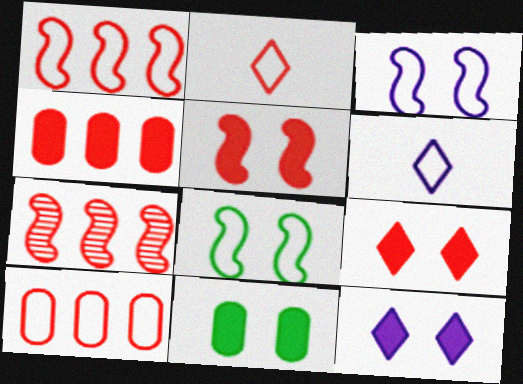[[5, 11, 12], 
[6, 7, 11], 
[6, 8, 10]]